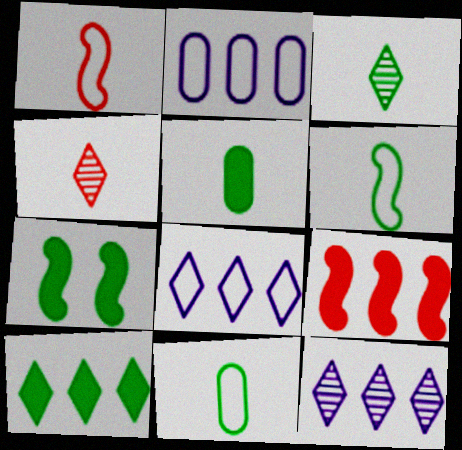[[2, 4, 7], 
[3, 5, 6], 
[5, 7, 10]]